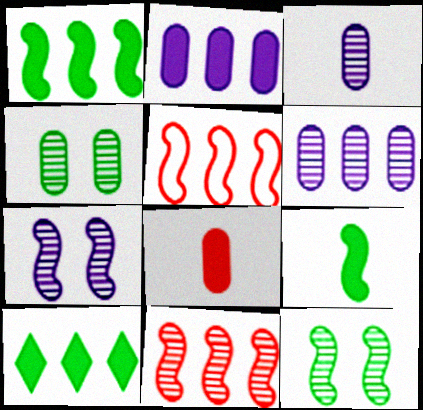[[5, 6, 10], 
[5, 7, 9]]